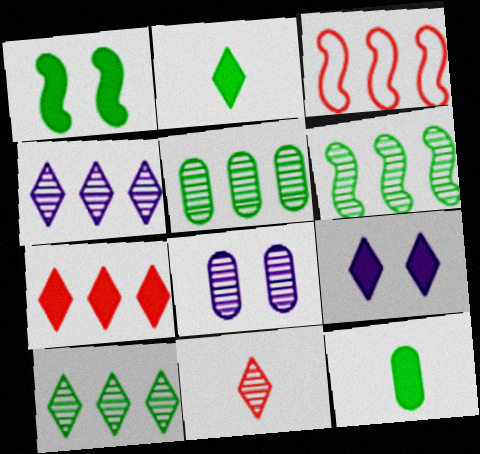[[2, 3, 8], 
[2, 7, 9], 
[5, 6, 10], 
[6, 8, 11]]